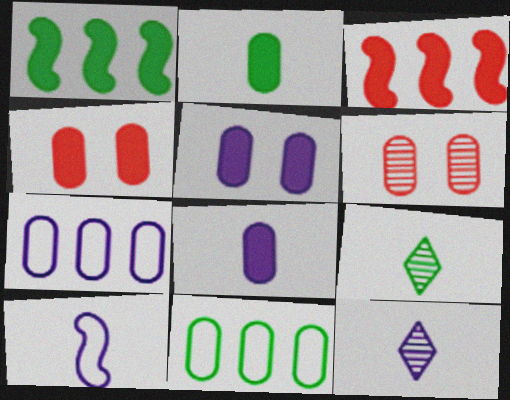[[2, 6, 7], 
[6, 8, 11], 
[8, 10, 12]]